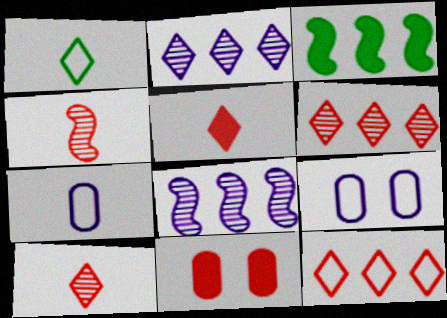[[1, 8, 11], 
[3, 9, 10], 
[4, 11, 12]]